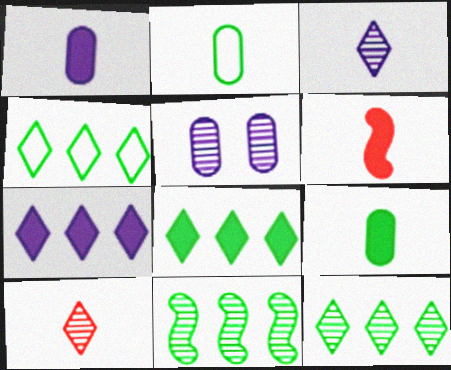[[2, 3, 6], 
[4, 5, 6], 
[4, 8, 12], 
[5, 10, 11]]